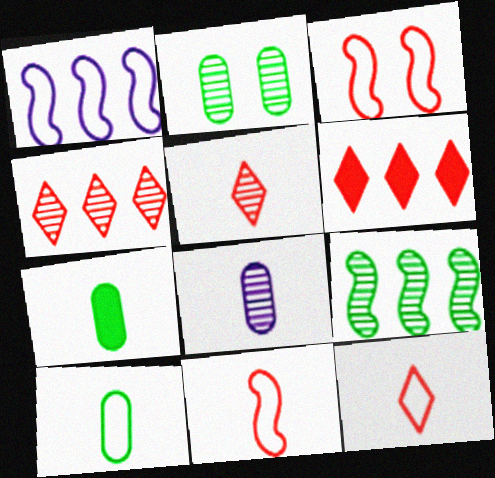[]